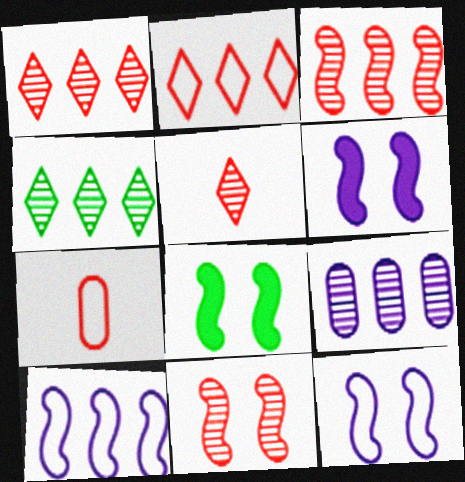[[3, 4, 9], 
[4, 6, 7], 
[8, 11, 12]]